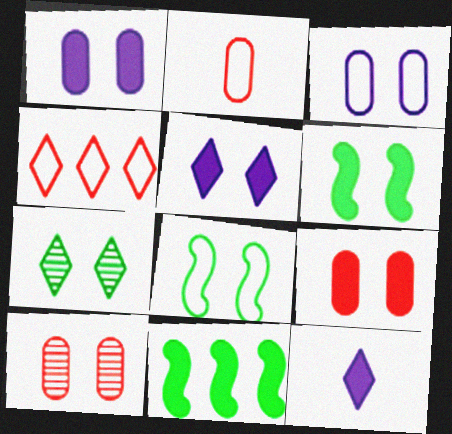[[4, 7, 12], 
[5, 6, 9], 
[5, 8, 10], 
[9, 11, 12]]